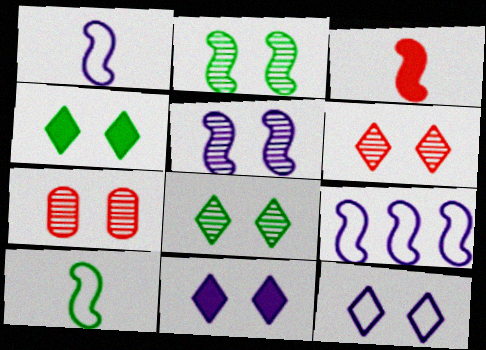[[2, 3, 9], 
[4, 6, 12], 
[5, 7, 8]]